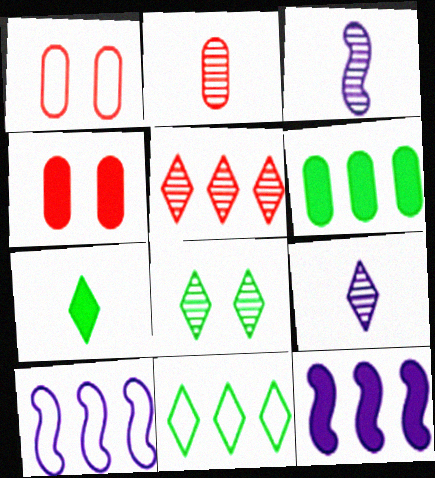[[3, 4, 11], 
[4, 7, 12], 
[5, 6, 10], 
[5, 8, 9], 
[7, 8, 11]]